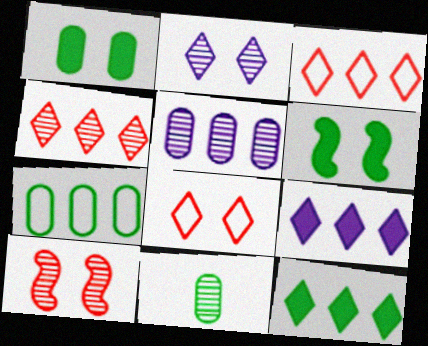[[1, 7, 11]]